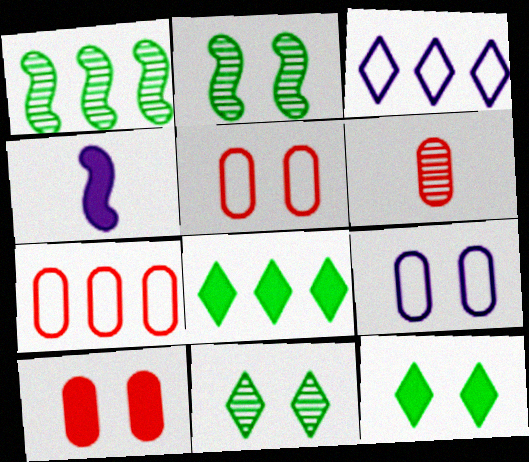[[4, 7, 11], 
[4, 8, 10], 
[6, 7, 10]]